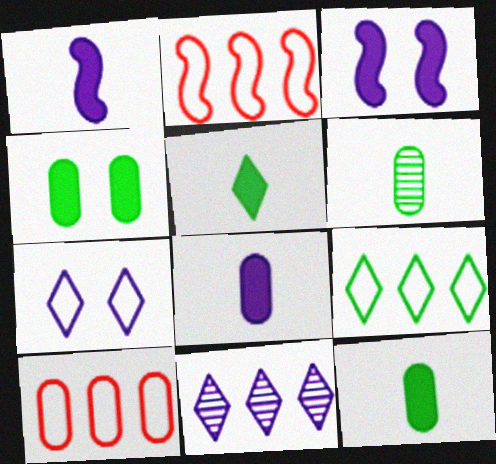[]